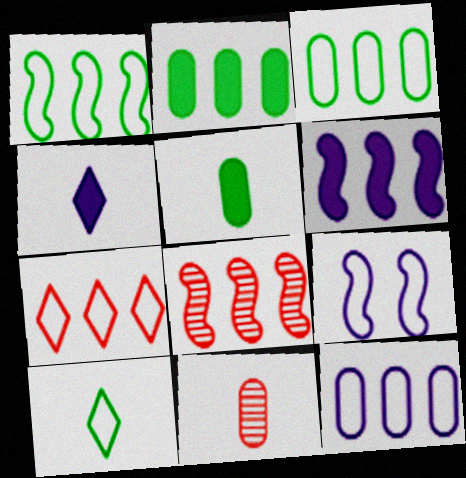[[1, 6, 8], 
[1, 7, 12]]